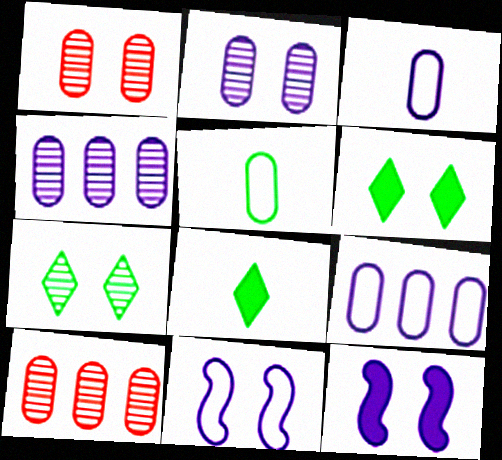[[1, 6, 11], 
[8, 10, 11]]